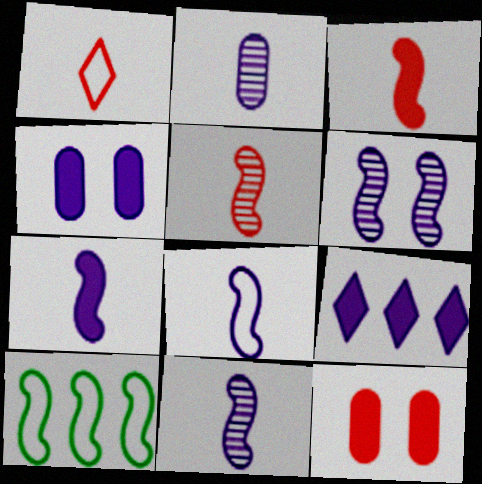[[3, 6, 10], 
[4, 7, 9], 
[7, 8, 11]]